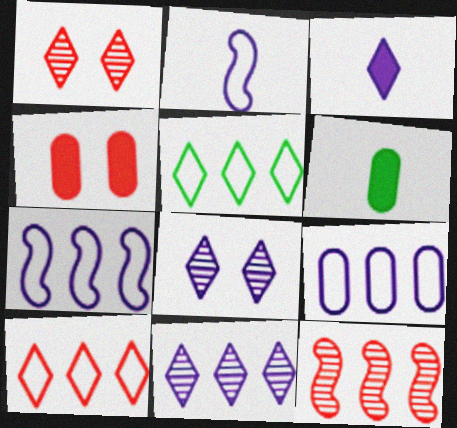[[1, 3, 5], 
[1, 6, 7]]